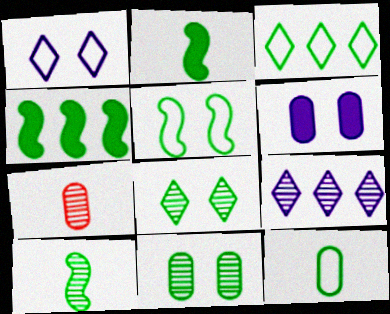[[1, 4, 7], 
[2, 3, 11], 
[3, 5, 12], 
[4, 5, 10], 
[4, 8, 12]]